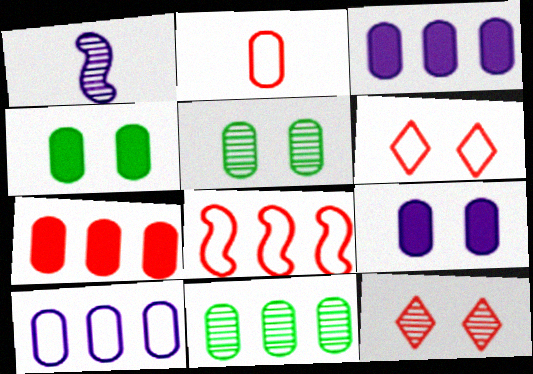[[1, 11, 12], 
[2, 3, 5], 
[2, 6, 8], 
[2, 9, 11], 
[7, 10, 11]]